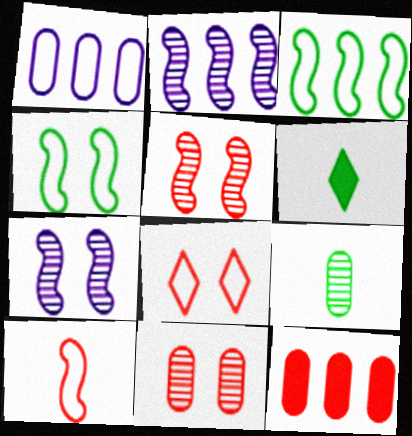[[1, 5, 6]]